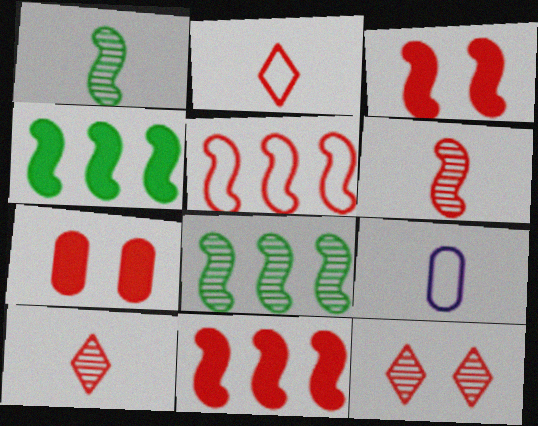[[3, 5, 6], 
[4, 9, 12], 
[5, 7, 10]]